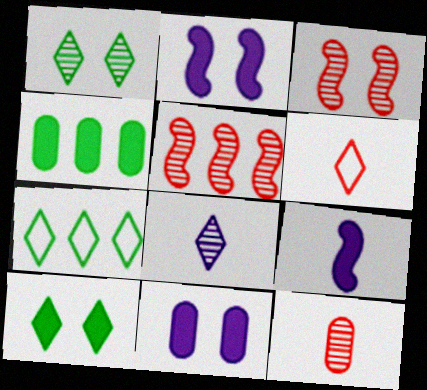[[2, 7, 12]]